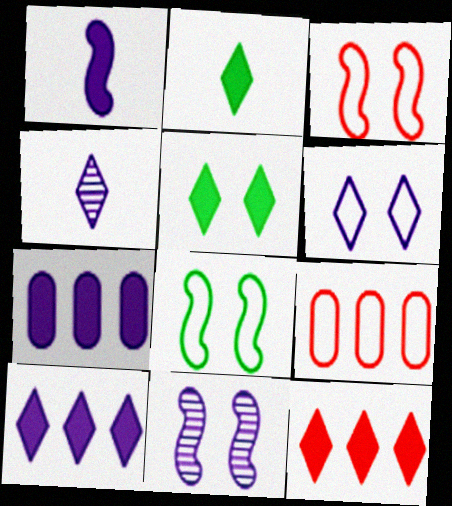[[2, 9, 11], 
[4, 6, 10]]